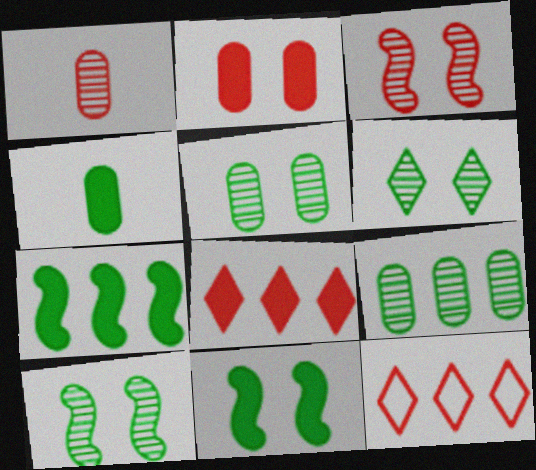[[5, 6, 10]]